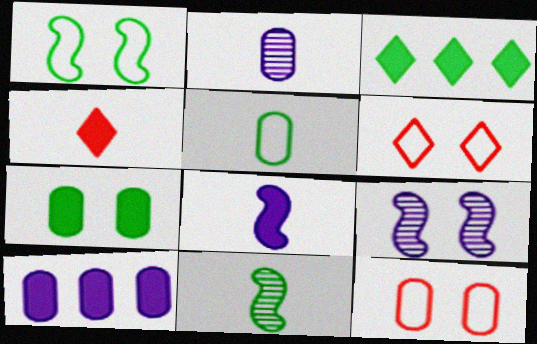[[6, 7, 9], 
[6, 10, 11]]